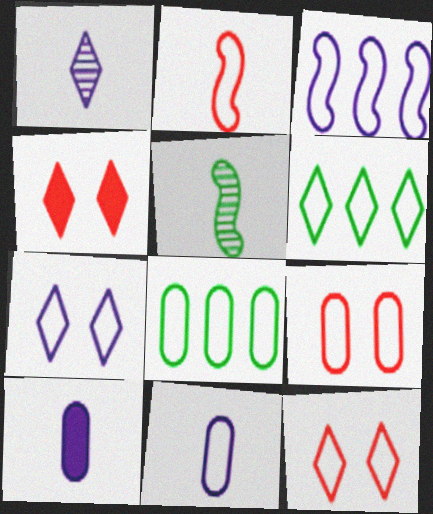[[1, 4, 6], 
[2, 7, 8], 
[3, 7, 11], 
[8, 9, 11]]